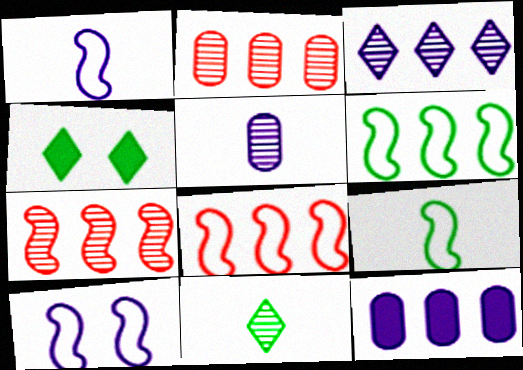[[1, 2, 4], 
[4, 5, 8], 
[8, 9, 10]]